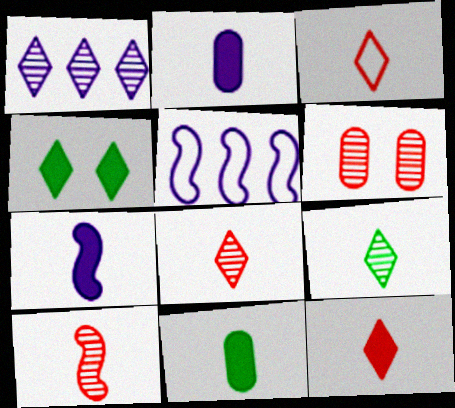[[1, 3, 4], 
[3, 8, 12], 
[7, 11, 12]]